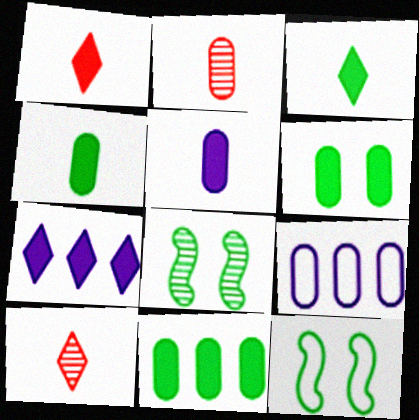[[1, 8, 9], 
[2, 6, 9], 
[2, 7, 12], 
[4, 6, 11]]